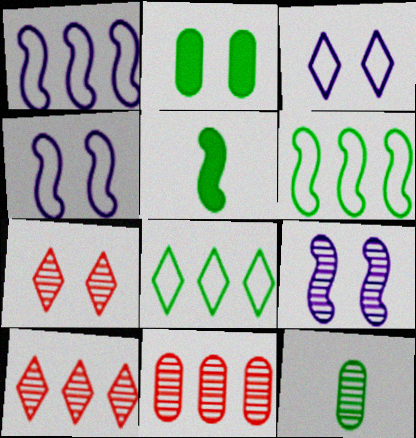[[2, 4, 7], 
[3, 5, 11], 
[9, 10, 12]]